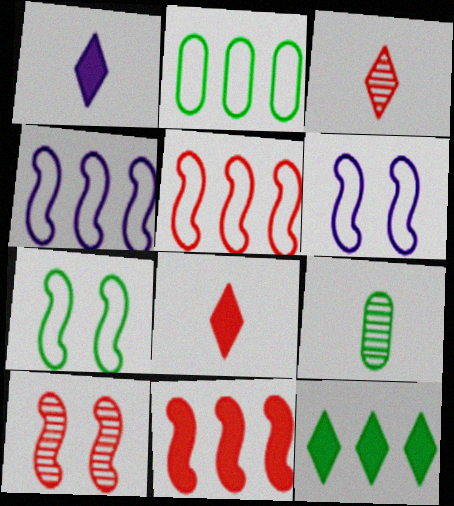[[1, 2, 10], 
[7, 9, 12]]